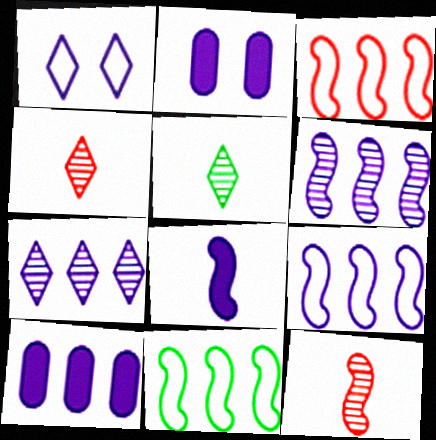[[2, 3, 5], 
[2, 4, 11], 
[3, 9, 11], 
[7, 9, 10]]